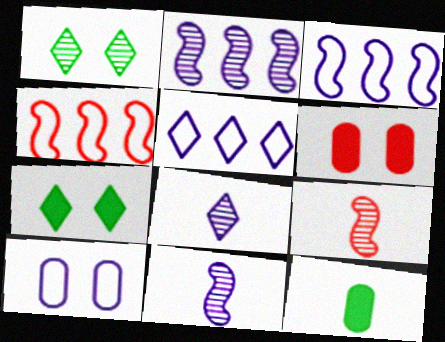[]